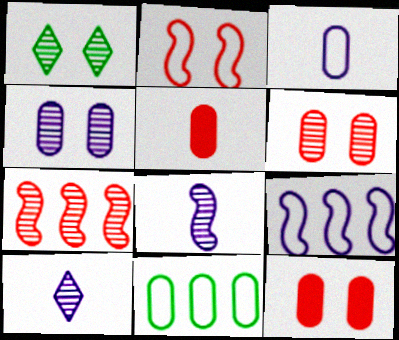[[1, 5, 9], 
[4, 5, 11]]